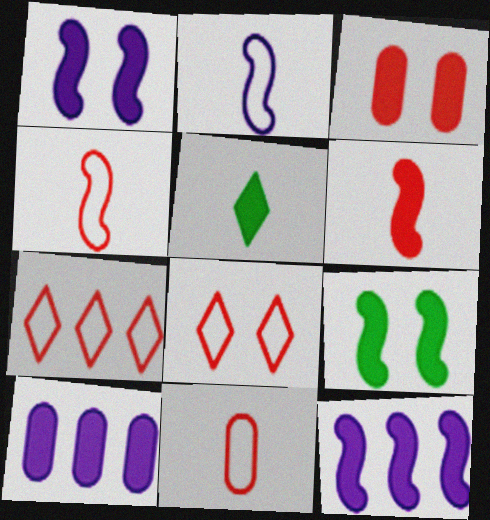[[3, 5, 12], 
[6, 9, 12]]